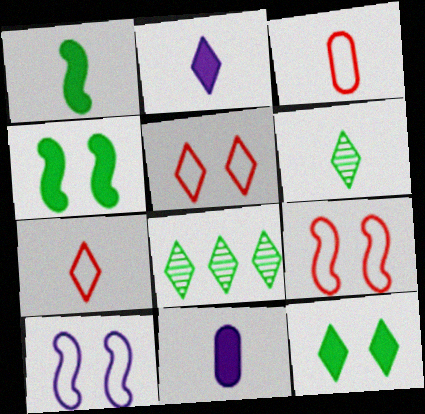[[2, 5, 8], 
[2, 6, 7], 
[8, 9, 11]]